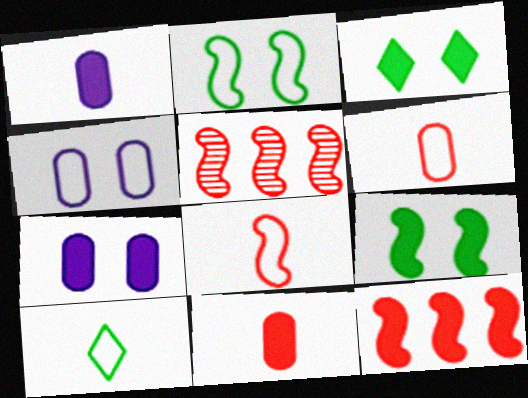[[1, 3, 12], 
[5, 7, 10]]